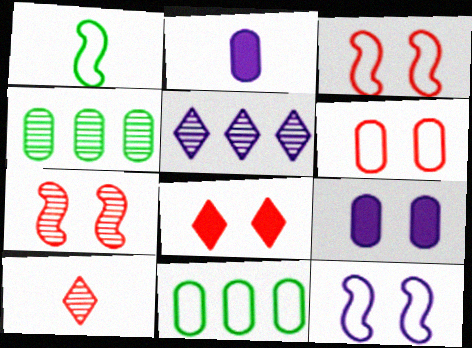[[1, 2, 10], 
[2, 4, 6], 
[2, 5, 12], 
[6, 7, 8]]